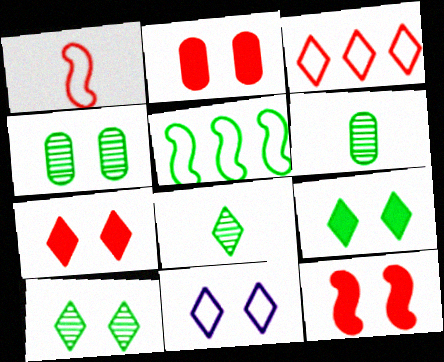[[2, 7, 12], 
[4, 11, 12], 
[5, 6, 9], 
[7, 10, 11]]